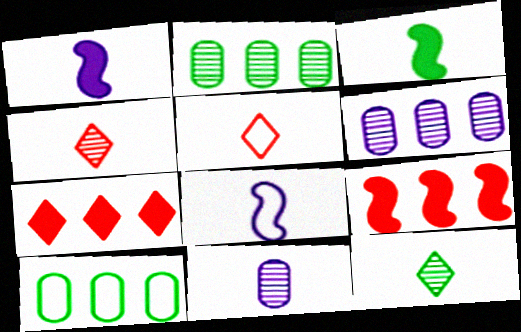[[3, 5, 11]]